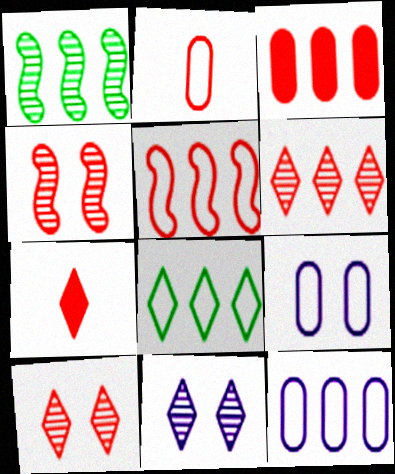[[1, 7, 9], 
[3, 5, 6], 
[5, 8, 12], 
[7, 8, 11]]